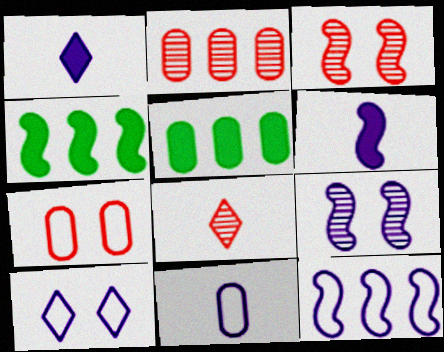[[2, 3, 8], 
[6, 9, 12], 
[10, 11, 12]]